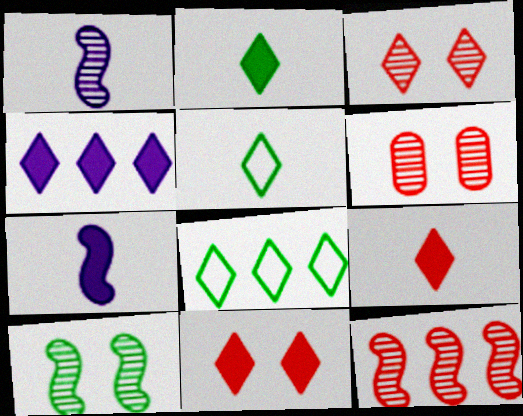[[1, 10, 12], 
[2, 4, 11], 
[3, 4, 5], 
[6, 7, 8]]